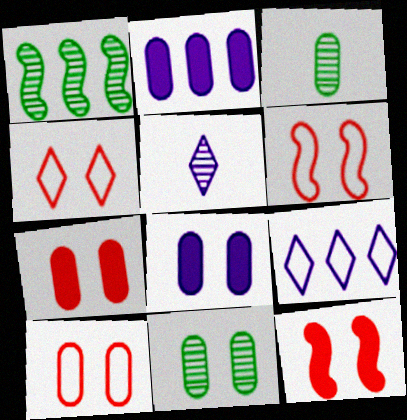[[2, 3, 10], 
[3, 9, 12], 
[4, 6, 10], 
[8, 10, 11]]